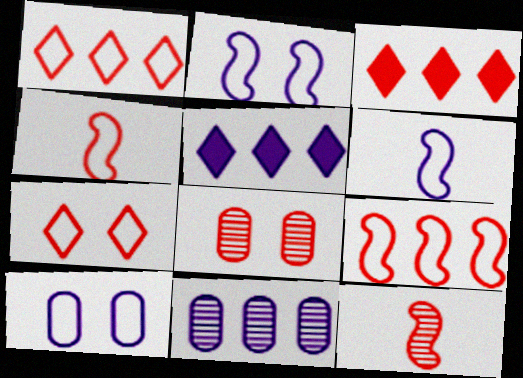[[3, 4, 8]]